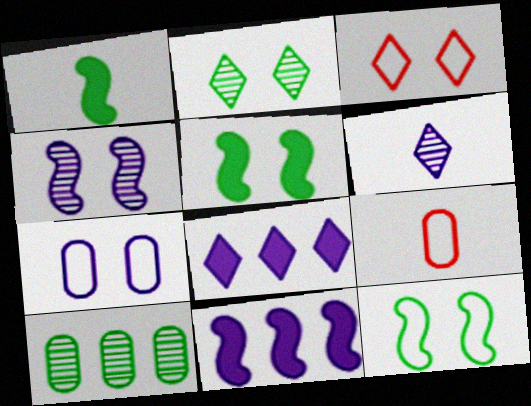[[1, 6, 9], 
[2, 9, 11], 
[3, 7, 12], 
[6, 7, 11]]